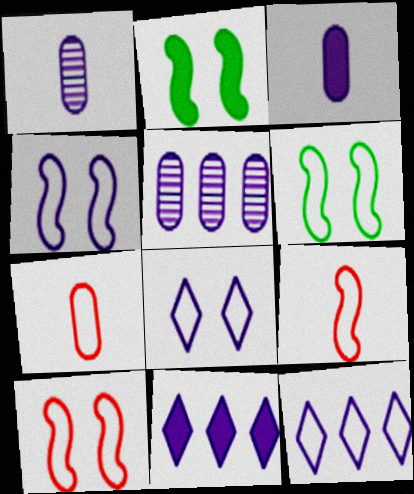[[1, 4, 11], 
[4, 6, 10], 
[6, 7, 12]]